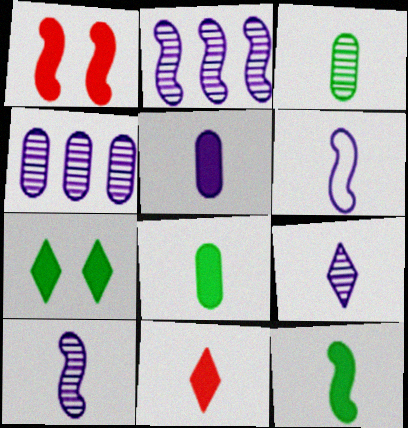[[3, 6, 11], 
[5, 6, 9], 
[5, 11, 12]]